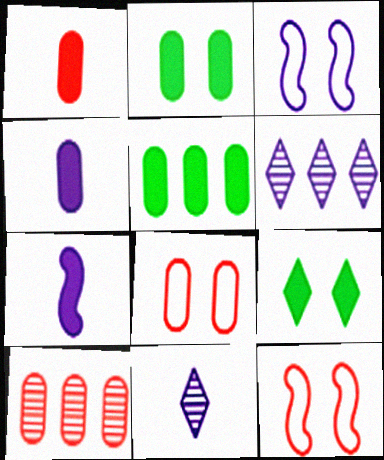[[1, 8, 10], 
[3, 4, 6], 
[5, 11, 12]]